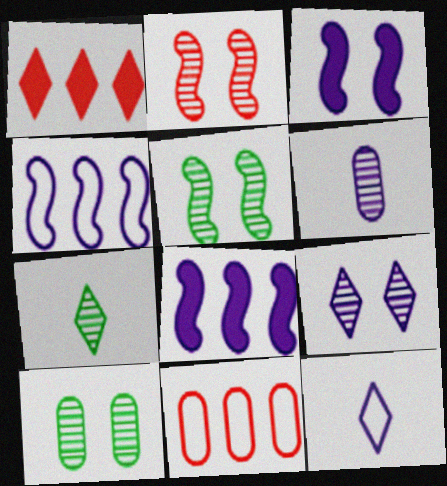[[2, 9, 10], 
[3, 7, 11]]